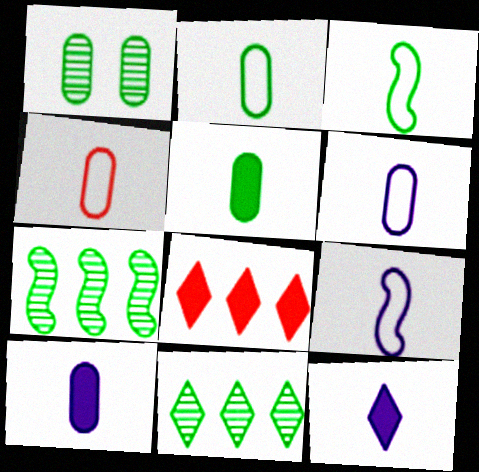[[1, 8, 9], 
[2, 4, 6]]